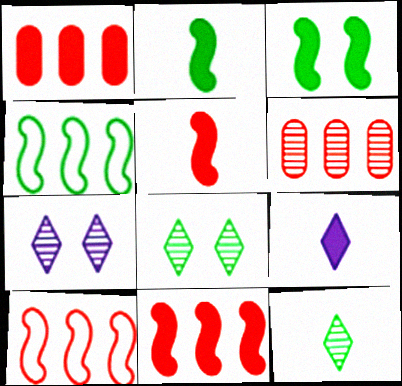[[1, 3, 9]]